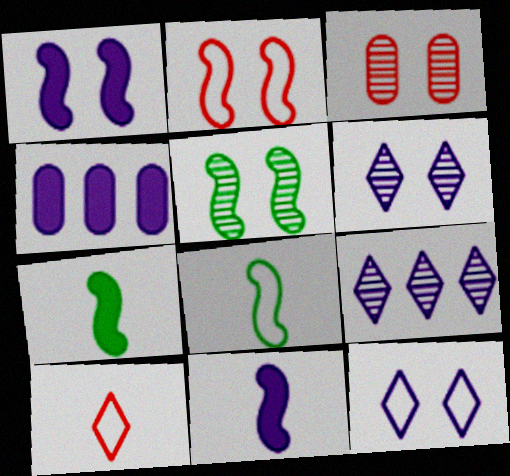[[1, 2, 5], 
[3, 5, 6], 
[4, 5, 10]]